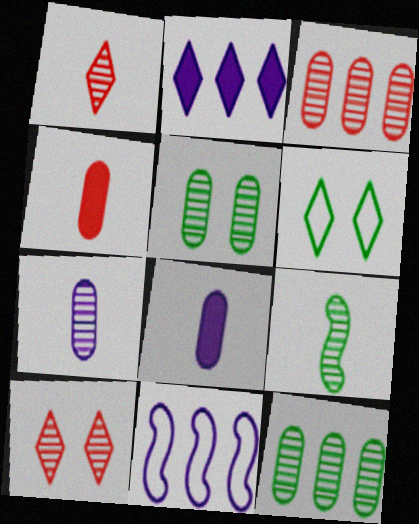[[1, 2, 6], 
[1, 7, 9], 
[3, 5, 7]]